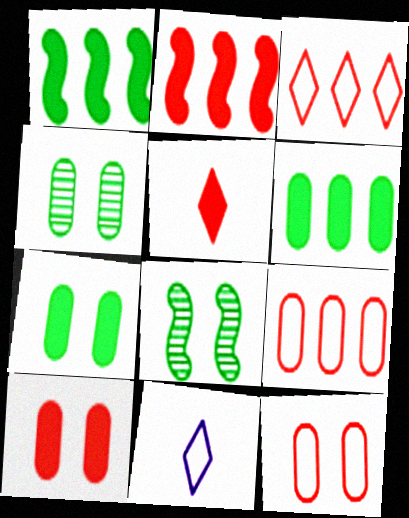[[2, 4, 11], 
[2, 5, 10]]